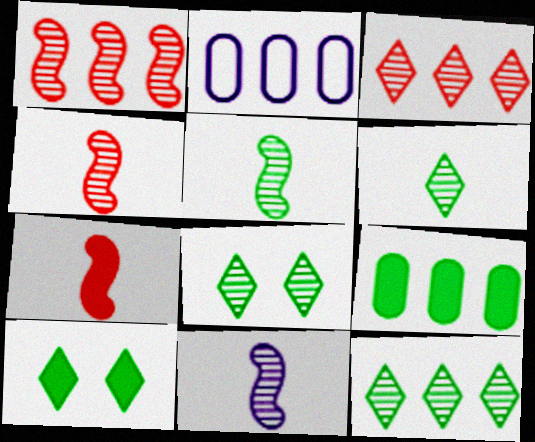[[2, 4, 10], 
[2, 7, 8], 
[4, 5, 11], 
[6, 8, 12]]